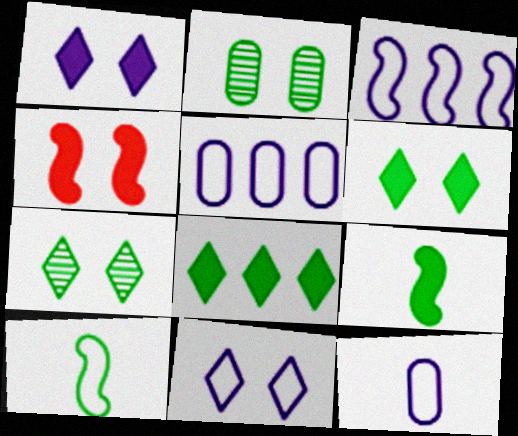[[2, 4, 11], 
[2, 8, 10], 
[3, 11, 12]]